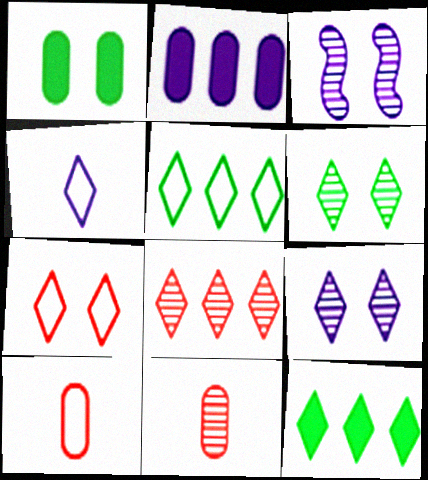[[1, 3, 7], 
[2, 3, 4], 
[3, 10, 12], 
[4, 5, 7]]